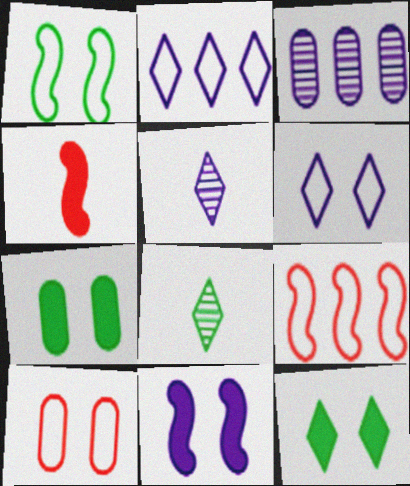[[1, 6, 10], 
[5, 7, 9]]